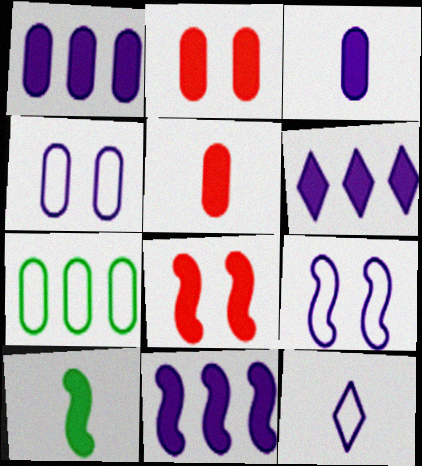[[1, 6, 11], 
[2, 6, 10], 
[8, 10, 11]]